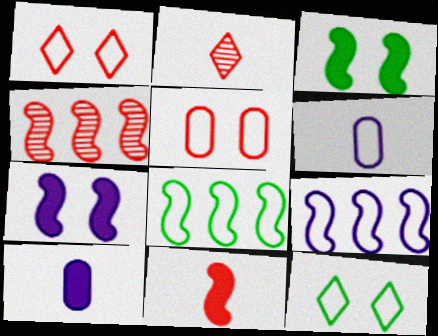[[1, 6, 8], 
[4, 10, 12]]